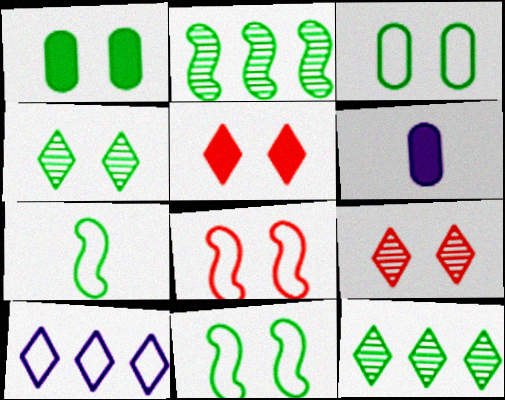[[1, 4, 11], 
[1, 7, 12], 
[6, 8, 12]]